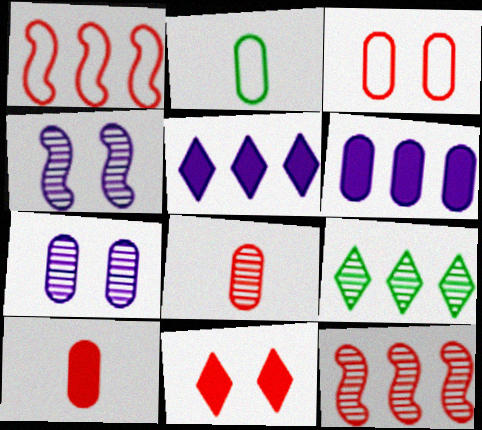[[1, 6, 9], 
[1, 8, 11], 
[4, 8, 9]]